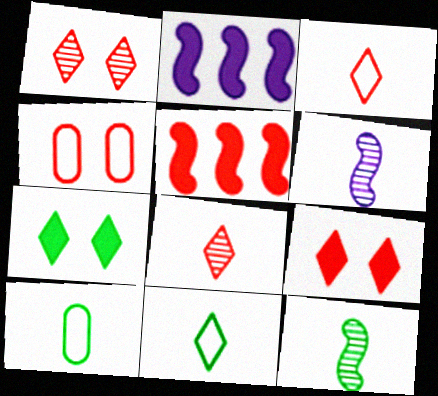[[1, 2, 10], 
[4, 5, 8]]